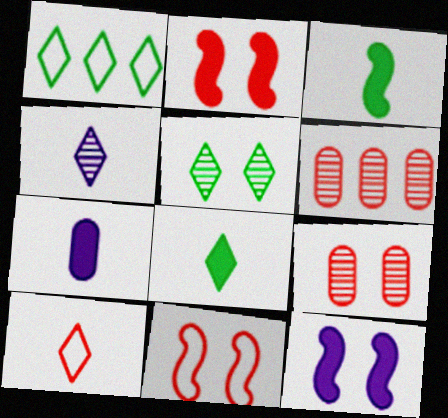[[1, 5, 8], 
[2, 6, 10], 
[4, 8, 10]]